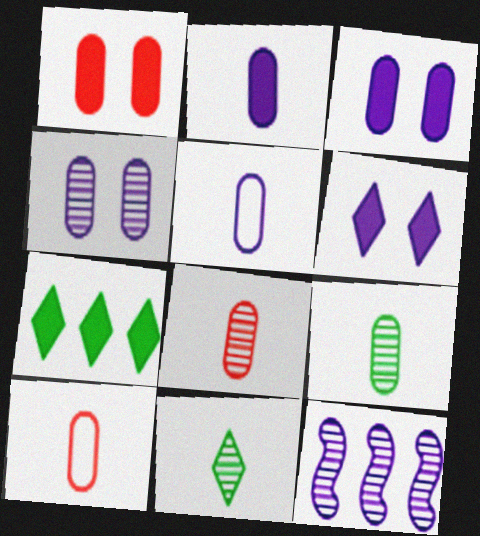[[2, 9, 10], 
[5, 6, 12]]